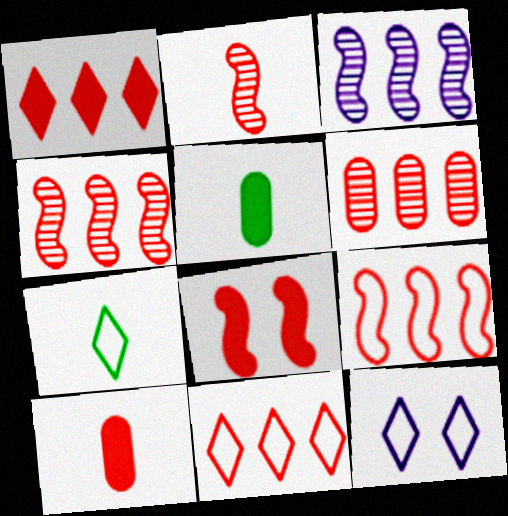[[1, 6, 9], 
[1, 8, 10], 
[2, 8, 9], 
[4, 5, 12], 
[7, 11, 12]]